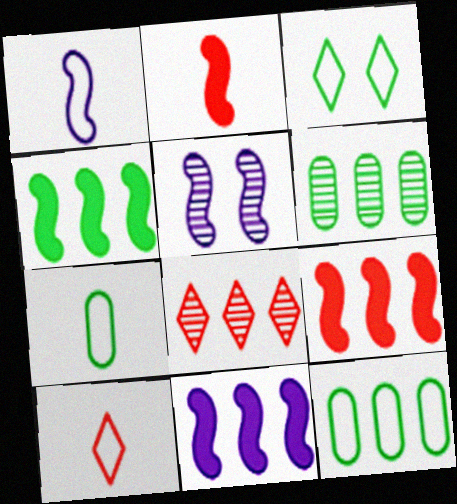[[1, 5, 11], 
[1, 7, 10], 
[4, 9, 11], 
[8, 11, 12]]